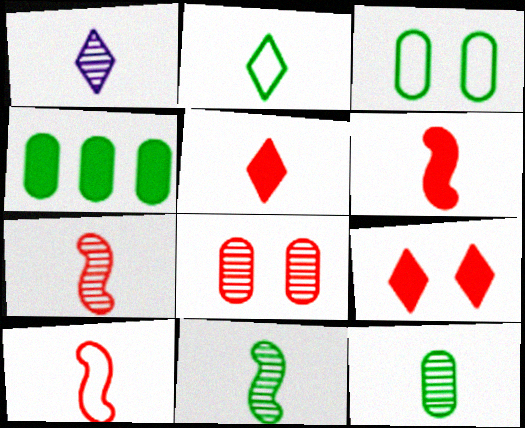[[1, 2, 5], 
[1, 7, 12], 
[3, 4, 12], 
[6, 7, 10]]